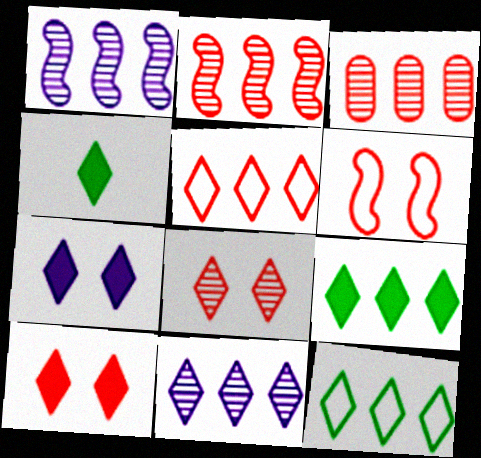[[5, 9, 11]]